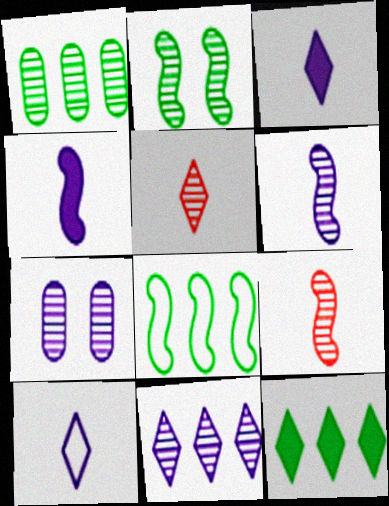[[1, 8, 12], 
[6, 7, 11]]